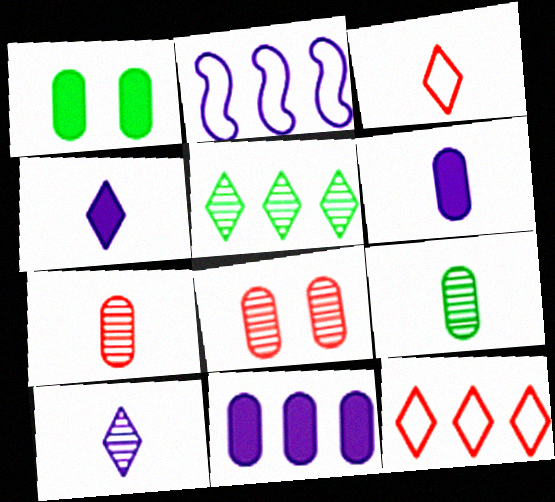[]